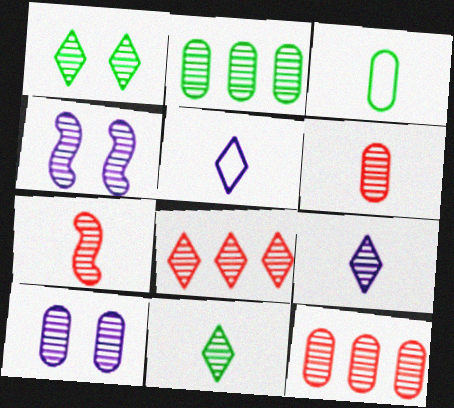[[1, 8, 9], 
[2, 6, 10], 
[4, 11, 12]]